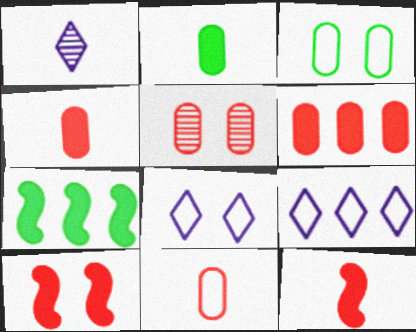[[5, 6, 11]]